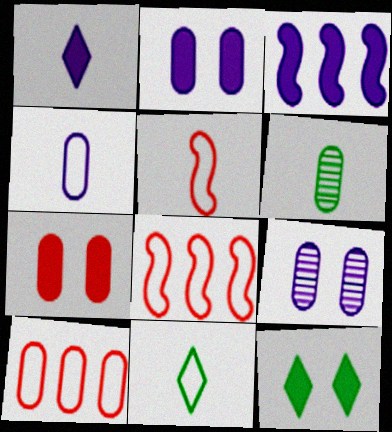[[1, 2, 3], 
[1, 5, 6], 
[2, 6, 10], 
[4, 5, 11]]